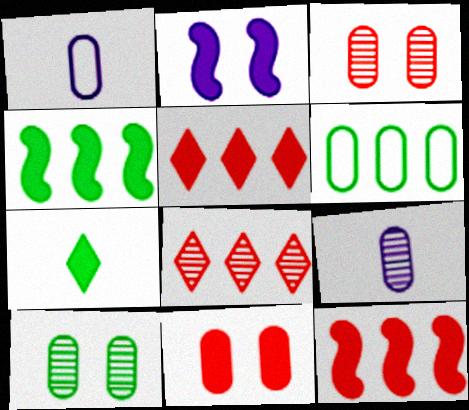[[6, 9, 11]]